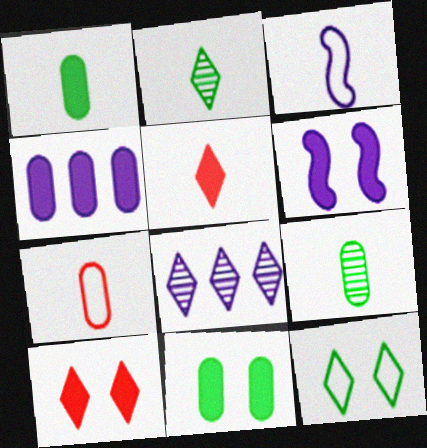[[3, 5, 9], 
[5, 8, 12], 
[6, 10, 11]]